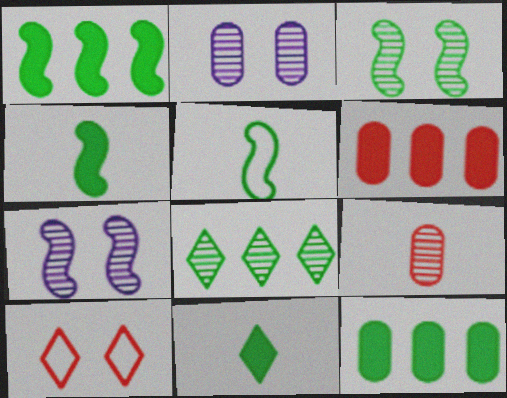[[1, 3, 5], 
[7, 8, 9]]